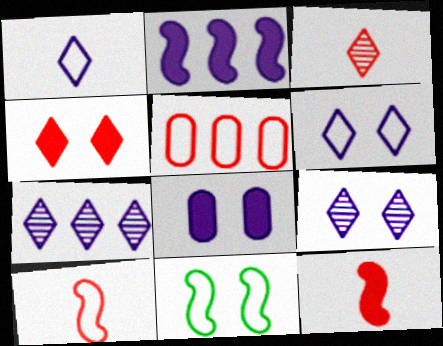[[1, 5, 11]]